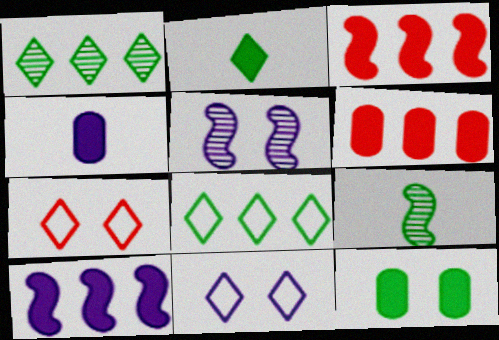[[4, 6, 12], 
[5, 7, 12], 
[6, 9, 11], 
[8, 9, 12]]